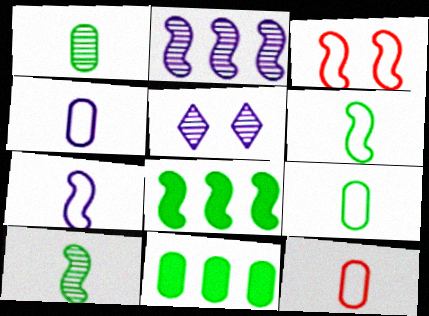[[4, 9, 12], 
[5, 8, 12]]